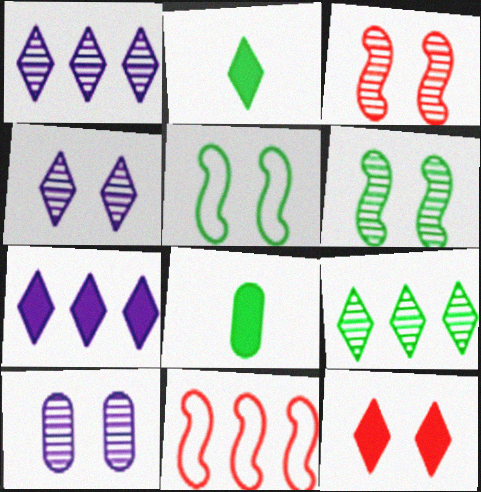[[2, 7, 12], 
[2, 10, 11], 
[4, 8, 11], 
[5, 8, 9], 
[5, 10, 12]]